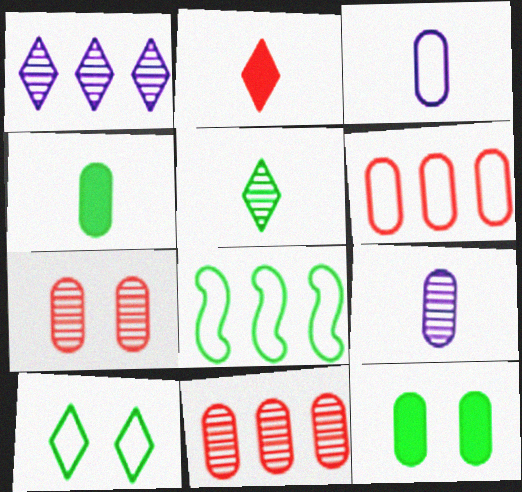[[1, 2, 10], 
[3, 11, 12], 
[5, 8, 12], 
[6, 9, 12]]